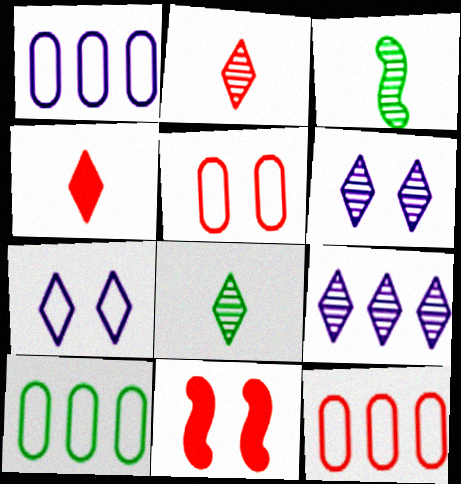[[1, 8, 11], 
[1, 10, 12], 
[2, 11, 12]]